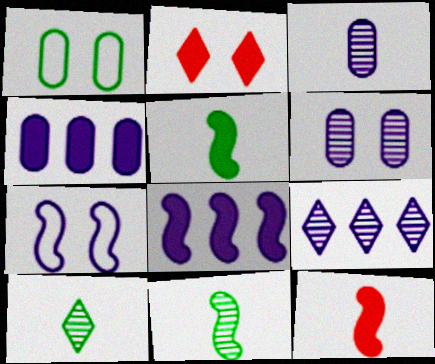[[1, 9, 12], 
[2, 4, 5]]